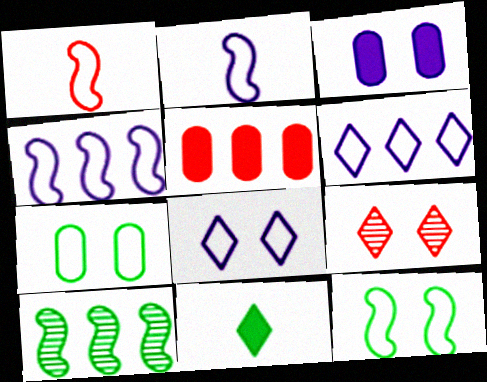[[1, 4, 12], 
[1, 5, 9], 
[1, 6, 7], 
[3, 9, 12], 
[5, 6, 10], 
[6, 9, 11], 
[7, 10, 11]]